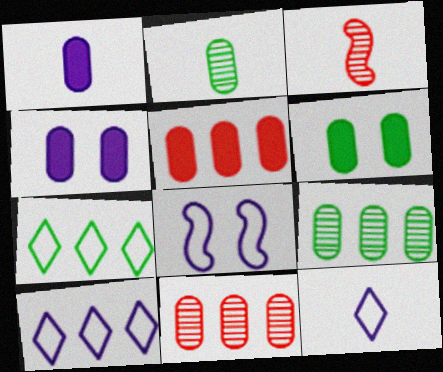[[1, 5, 6], 
[3, 4, 7], 
[3, 6, 10]]